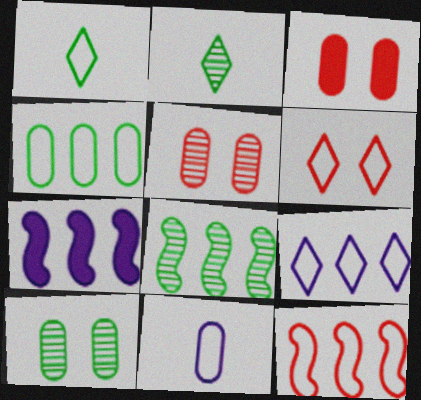[[1, 5, 7], 
[1, 6, 9], 
[2, 8, 10], 
[4, 9, 12], 
[7, 8, 12]]